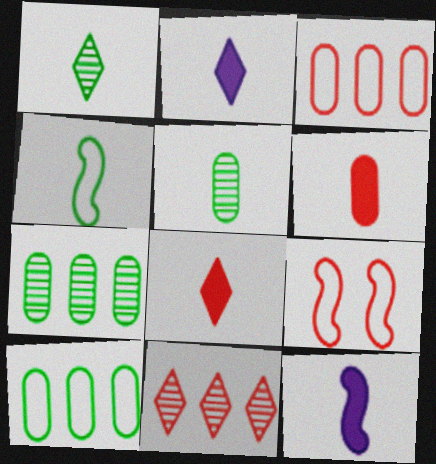[[2, 7, 9], 
[6, 9, 11]]